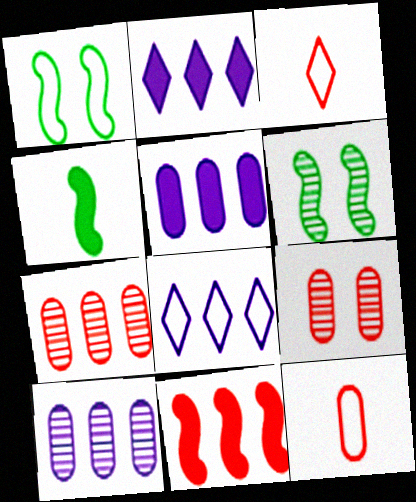[[1, 8, 12], 
[2, 6, 12], 
[3, 5, 6], 
[3, 9, 11], 
[4, 8, 9]]